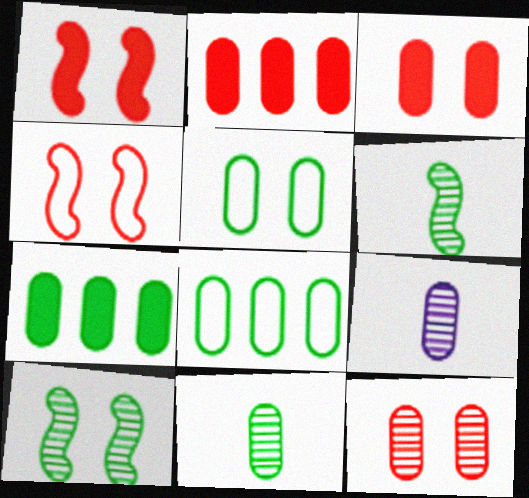[[2, 5, 9], 
[3, 8, 9], 
[5, 7, 11]]